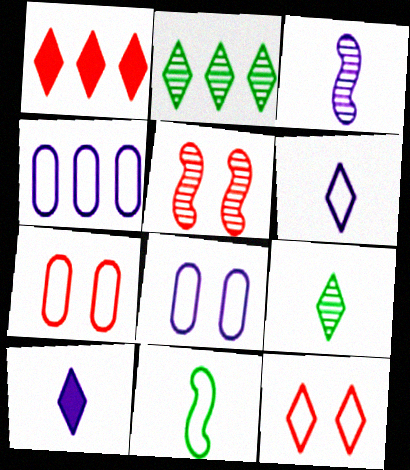[[2, 10, 12], 
[4, 11, 12]]